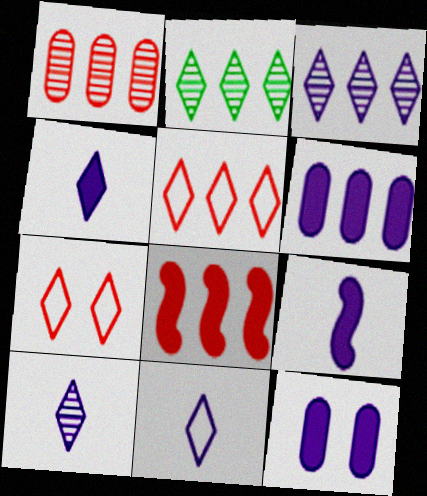[[1, 5, 8], 
[2, 4, 7], 
[4, 10, 11]]